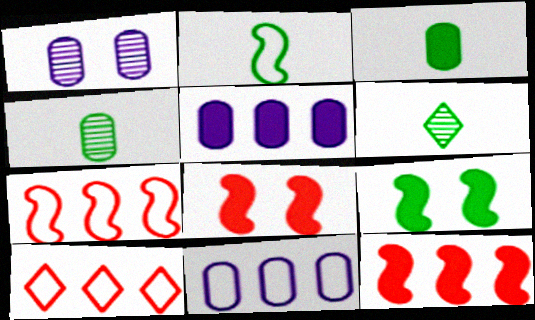[[2, 3, 6], 
[6, 8, 11]]